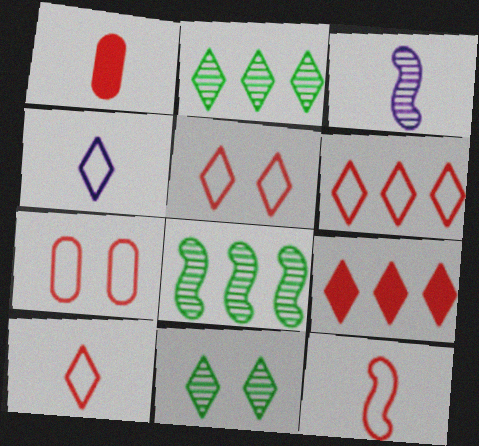[[4, 9, 11], 
[5, 6, 10], 
[6, 7, 12]]